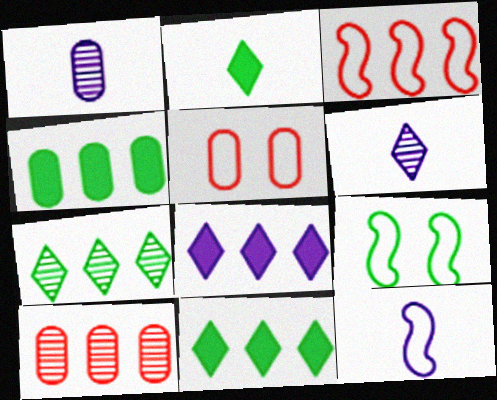[[1, 4, 5], 
[3, 9, 12]]